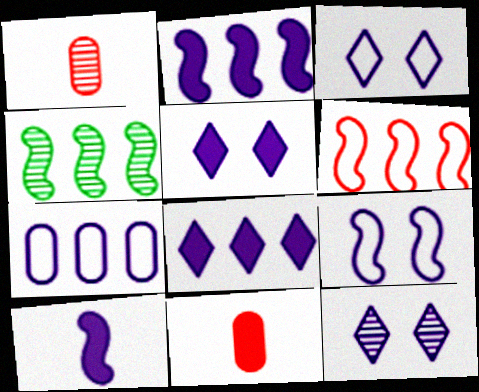[[1, 4, 12], 
[2, 4, 6], 
[3, 4, 11], 
[3, 5, 12], 
[7, 10, 12]]